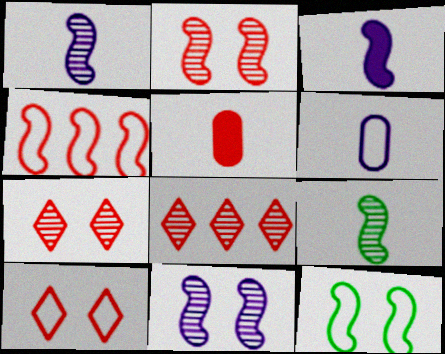[[4, 5, 7]]